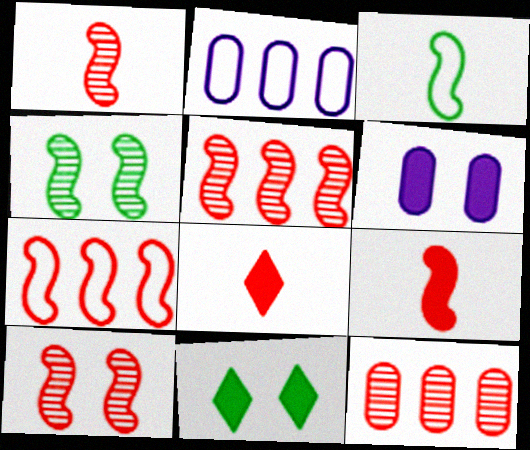[[1, 2, 11], 
[1, 5, 10], 
[2, 4, 8], 
[7, 9, 10]]